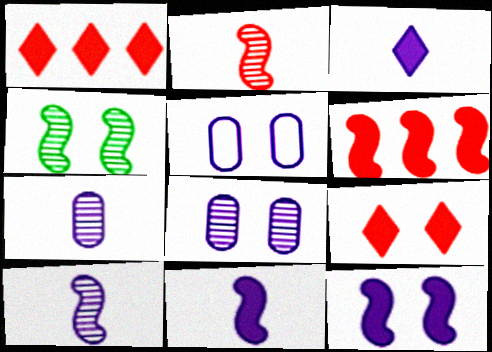[[4, 5, 9]]